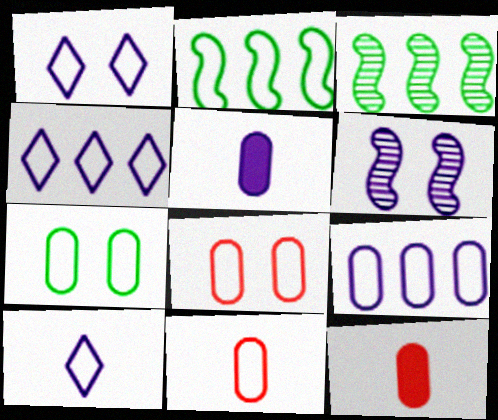[[1, 2, 11], 
[1, 3, 12], 
[1, 4, 10], 
[2, 8, 10], 
[4, 5, 6], 
[7, 9, 11]]